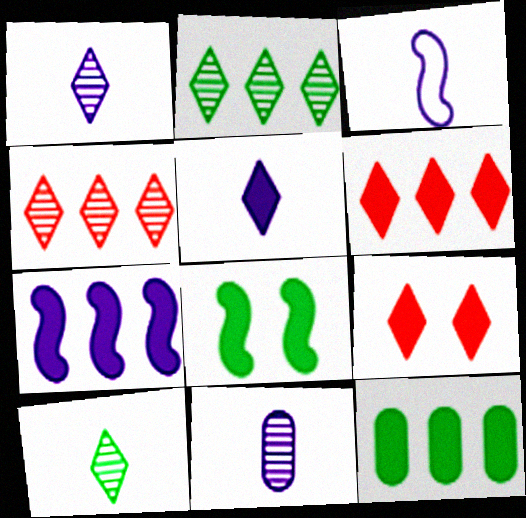[[3, 5, 11], 
[6, 7, 12]]